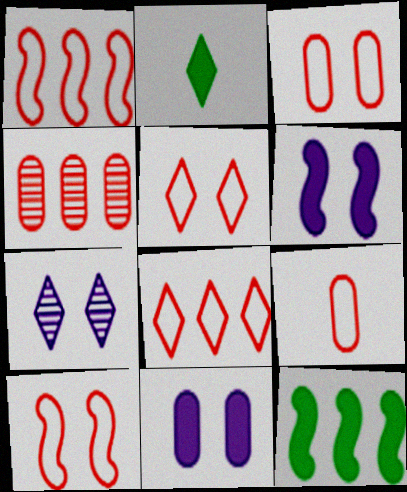[[1, 5, 9], 
[2, 7, 8], 
[3, 5, 10], 
[7, 9, 12], 
[8, 9, 10]]